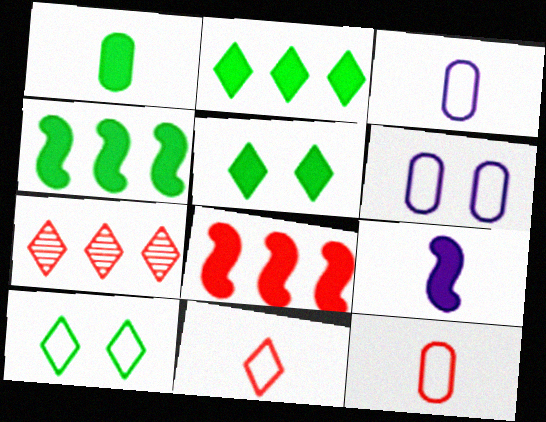[[1, 4, 5]]